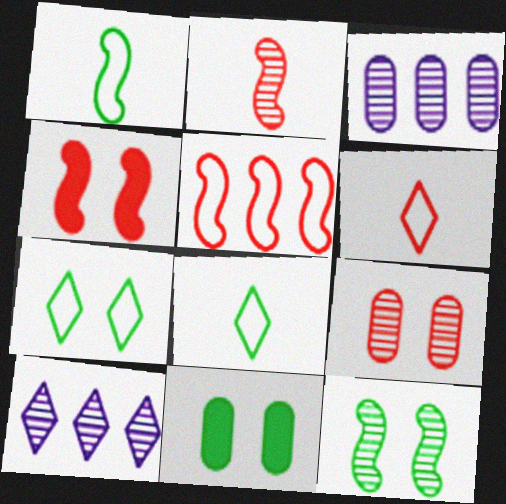[[2, 4, 5], 
[3, 4, 8], 
[7, 11, 12]]